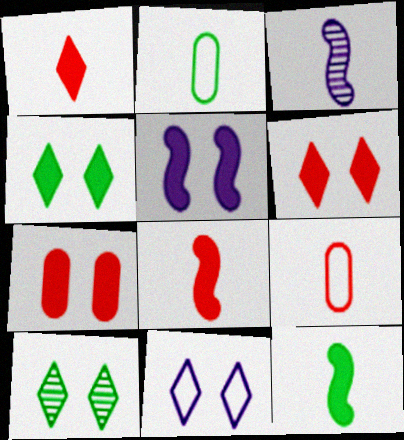[[1, 2, 3], 
[4, 5, 7], 
[6, 10, 11]]